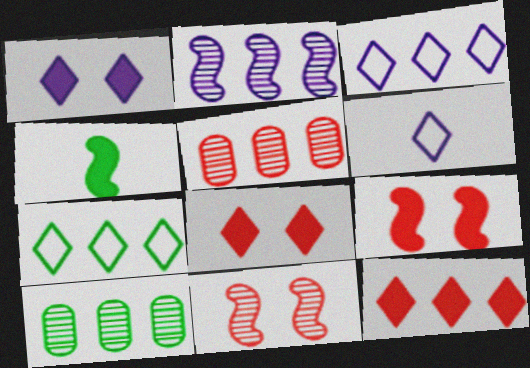[[6, 9, 10]]